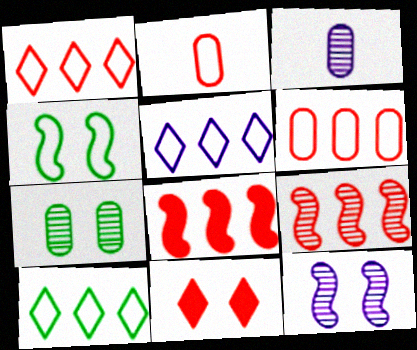[[1, 5, 10], 
[2, 4, 5], 
[2, 9, 11]]